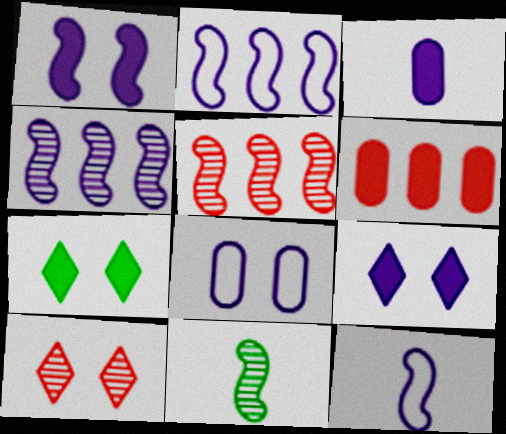[[1, 4, 12]]